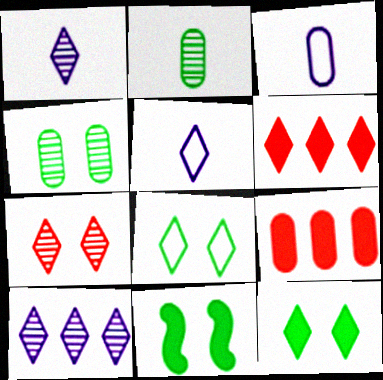[[1, 6, 8], 
[3, 4, 9], 
[4, 8, 11]]